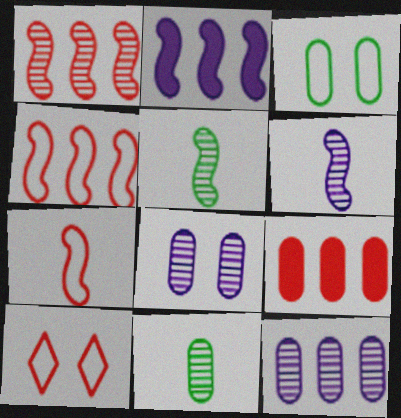[[2, 10, 11]]